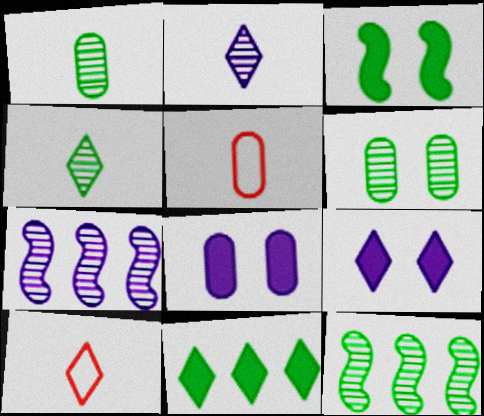[[4, 6, 12], 
[5, 9, 12], 
[8, 10, 12]]